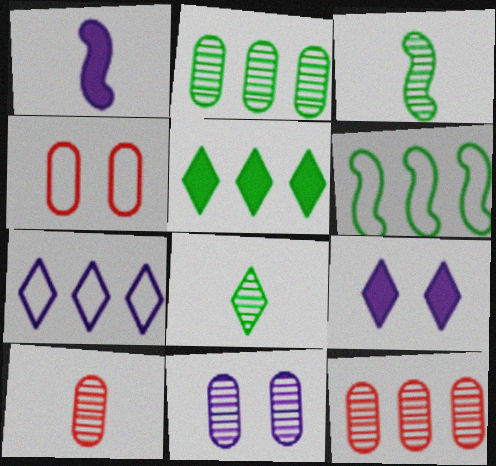[[1, 7, 11], 
[2, 5, 6], 
[2, 10, 11], 
[6, 9, 10]]